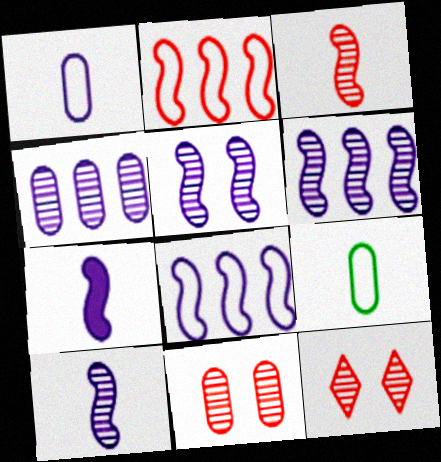[[5, 6, 10], 
[5, 7, 8]]